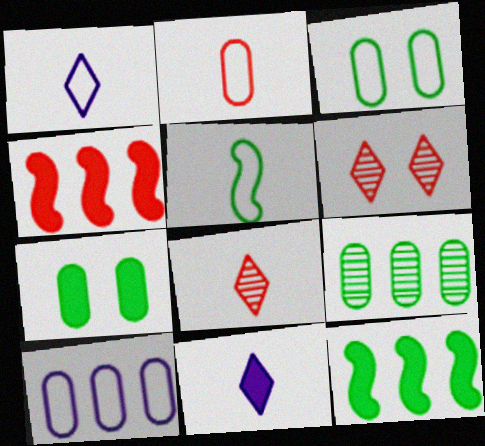[[1, 2, 5], 
[2, 3, 10], 
[2, 4, 6], 
[4, 7, 11]]